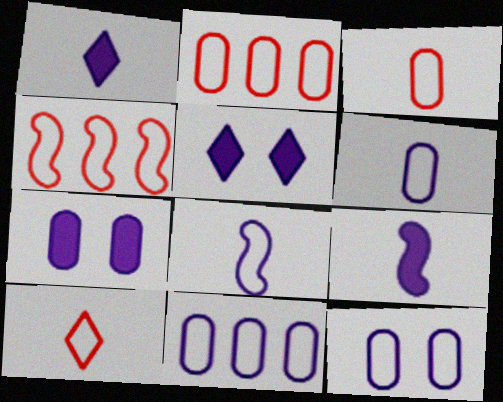[[6, 11, 12]]